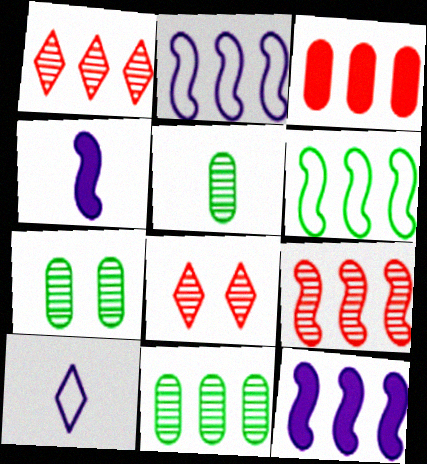[[5, 7, 11], 
[6, 9, 12]]